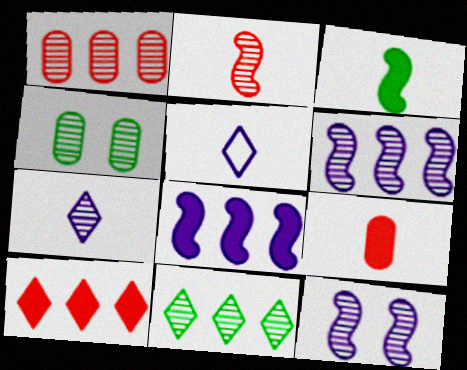[[1, 6, 11]]